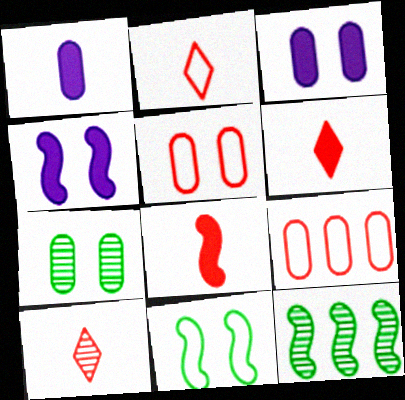[[1, 7, 9], 
[2, 3, 12], 
[2, 6, 10], 
[3, 5, 7]]